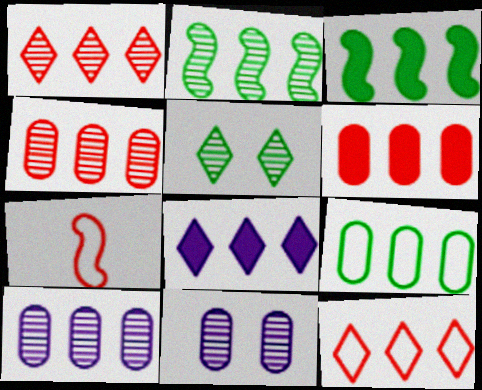[[1, 2, 10], 
[3, 6, 8], 
[3, 10, 12], 
[6, 9, 10]]